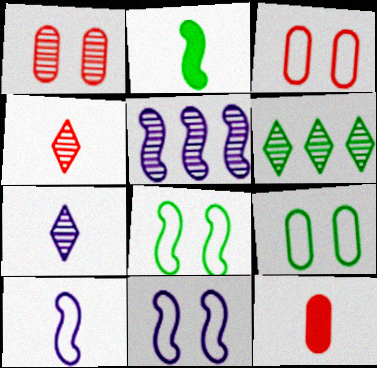[[2, 6, 9], 
[6, 11, 12]]